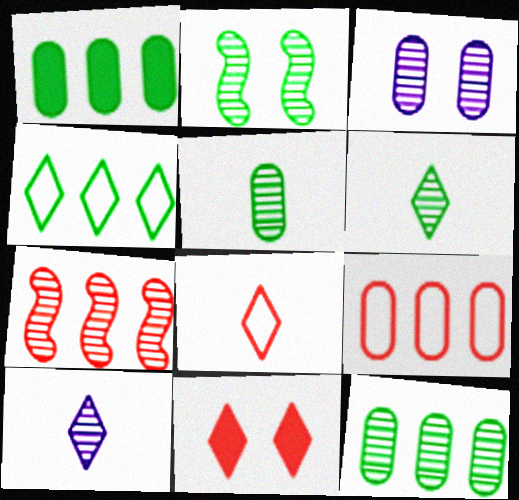[[2, 6, 12], 
[3, 6, 7], 
[4, 10, 11]]